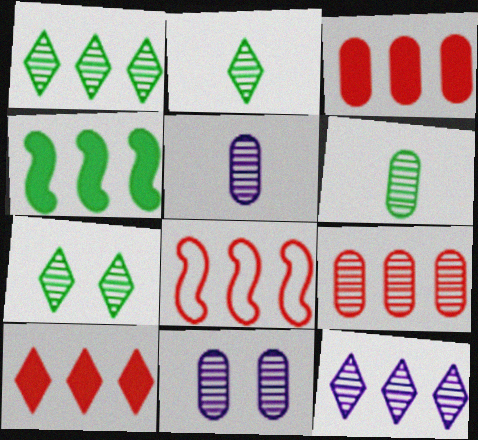[[1, 2, 7], 
[6, 9, 11], 
[8, 9, 10]]